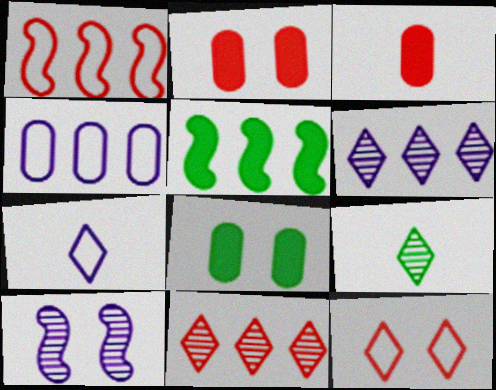[[4, 5, 11], 
[8, 10, 12]]